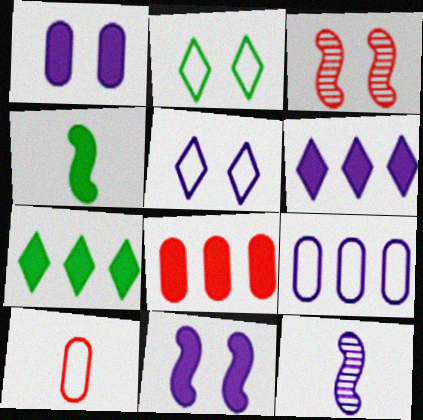[[1, 2, 3], 
[2, 8, 12]]